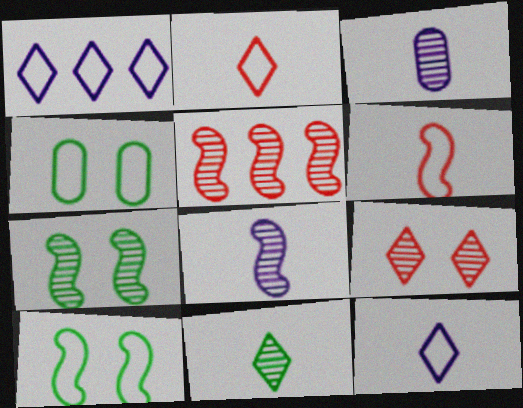[[1, 4, 6], 
[5, 7, 8]]